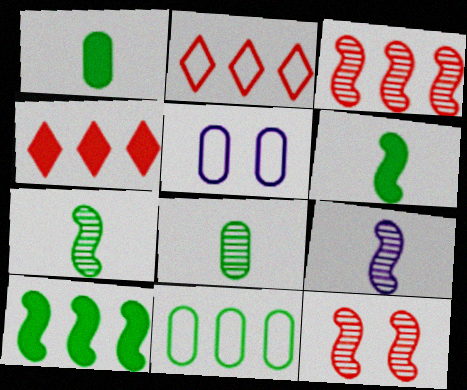[[4, 5, 7]]